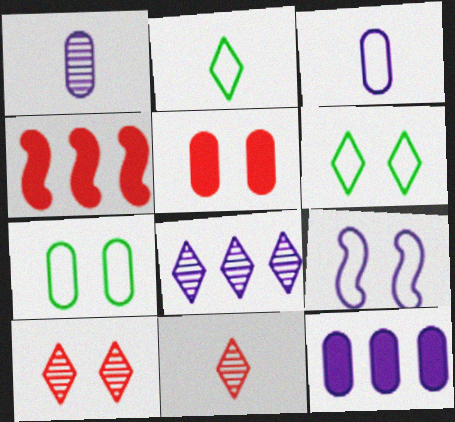[[1, 4, 6]]